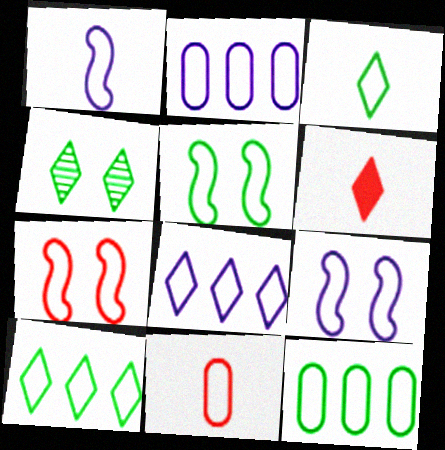[[1, 3, 11], 
[2, 3, 7], 
[3, 5, 12], 
[4, 6, 8], 
[5, 7, 9], 
[5, 8, 11], 
[9, 10, 11]]